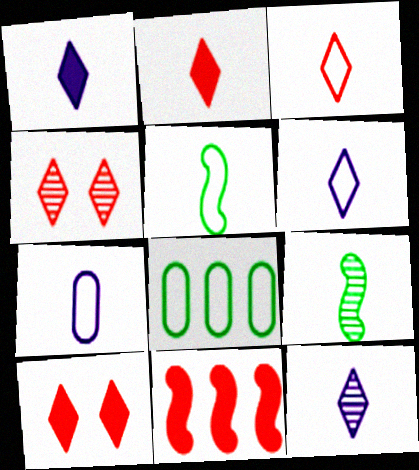[[1, 6, 12], 
[2, 7, 9], 
[3, 5, 7]]